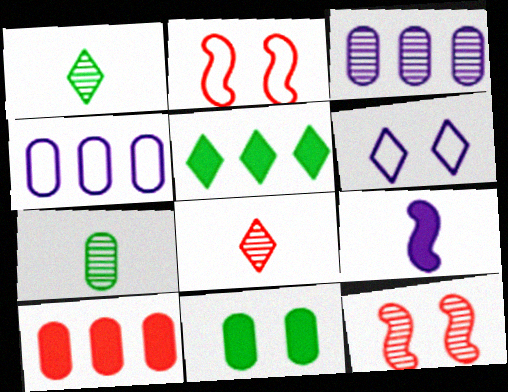[[1, 3, 12], 
[2, 8, 10], 
[3, 6, 9], 
[5, 6, 8], 
[6, 11, 12]]